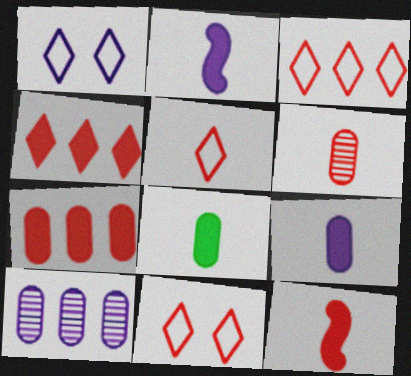[[1, 2, 10], 
[3, 5, 11], 
[5, 6, 12]]